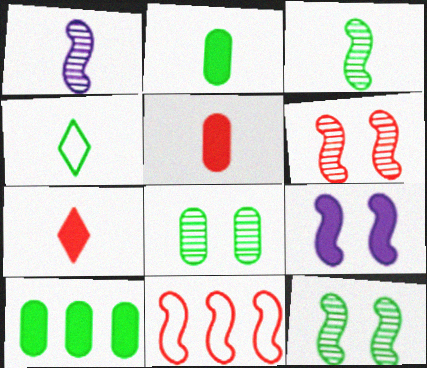[[1, 4, 5], 
[2, 3, 4], 
[3, 9, 11], 
[4, 10, 12], 
[7, 9, 10]]